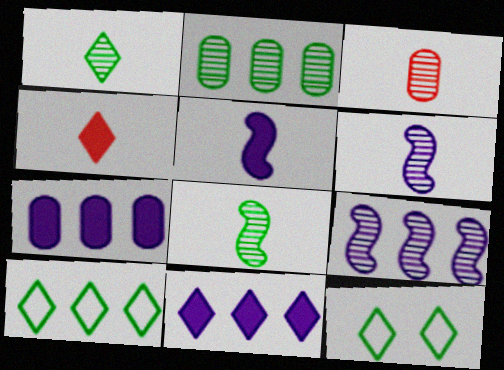[[1, 3, 6]]